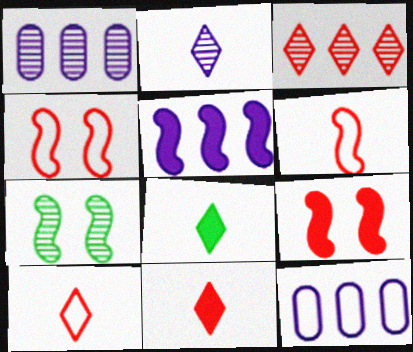[[1, 4, 8], 
[2, 8, 10], 
[5, 6, 7], 
[7, 11, 12]]